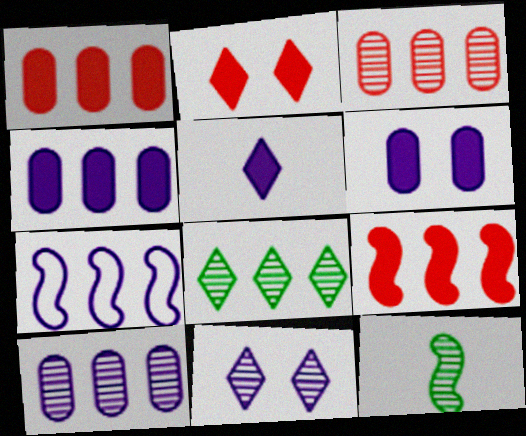[[1, 7, 8], 
[3, 11, 12]]